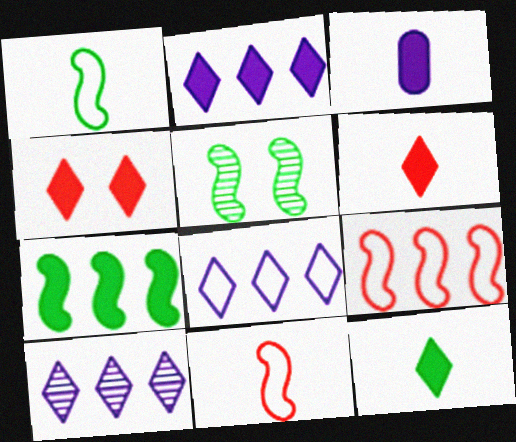[[1, 5, 7], 
[2, 4, 12], 
[2, 8, 10], 
[3, 4, 7]]